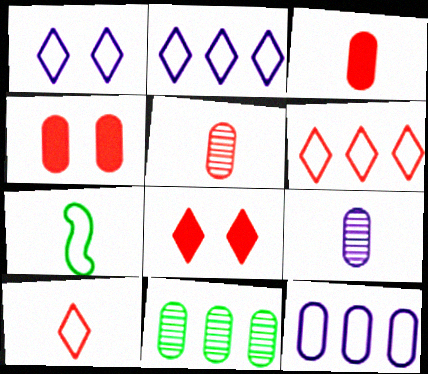[]